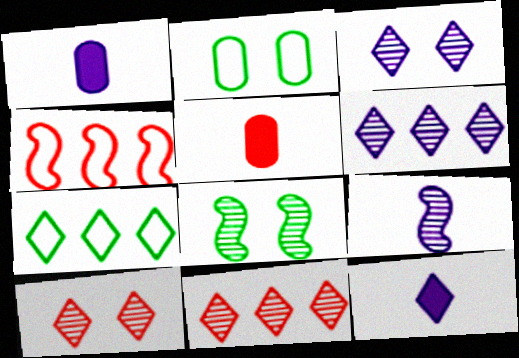[[4, 5, 10], 
[7, 10, 12]]